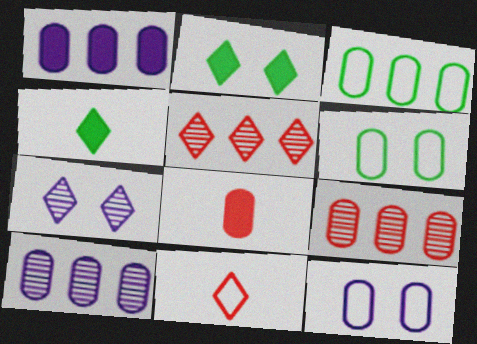[[1, 3, 9], 
[6, 8, 10]]